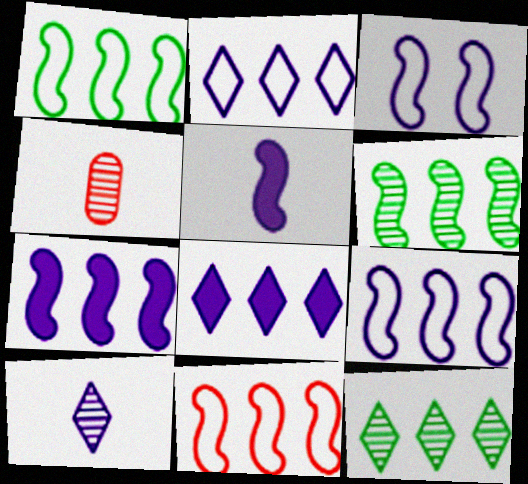[[1, 9, 11], 
[6, 7, 11]]